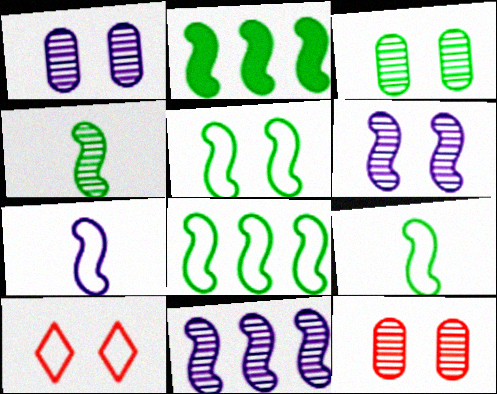[[1, 3, 12], 
[2, 4, 5], 
[5, 8, 9]]